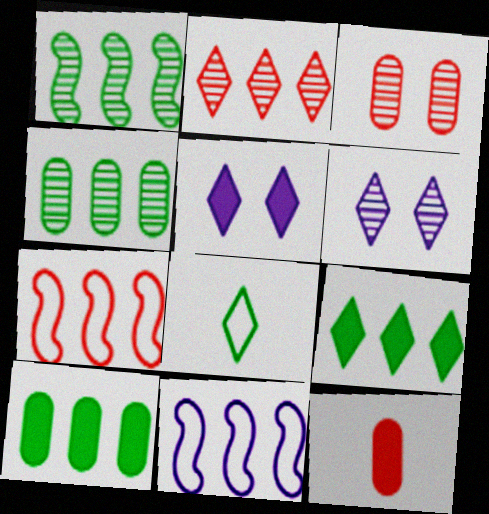[[2, 5, 8], 
[2, 10, 11]]